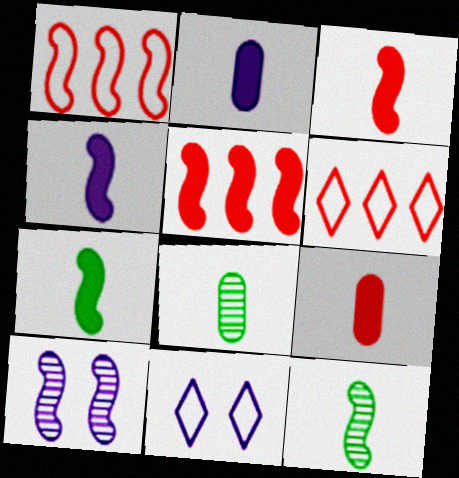[[1, 7, 10], 
[3, 4, 7], 
[5, 8, 11]]